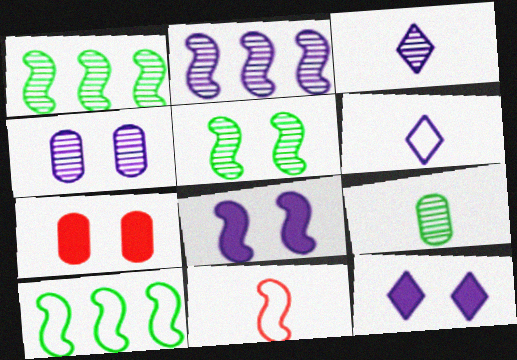[[1, 6, 7], 
[1, 8, 11], 
[2, 3, 4], 
[3, 7, 10]]